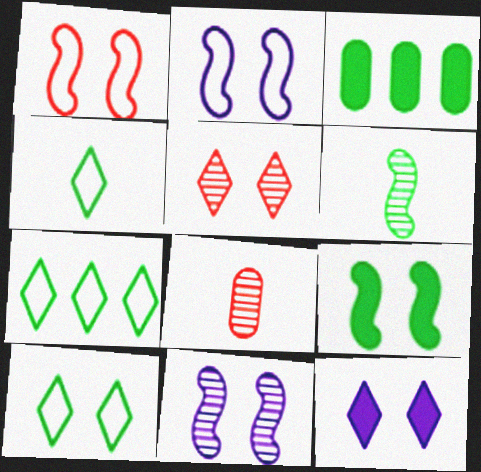[[1, 9, 11], 
[3, 6, 10], 
[4, 7, 10], 
[5, 10, 12]]